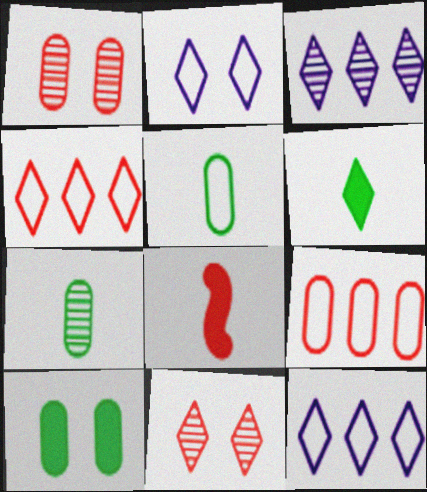[[1, 4, 8], 
[6, 11, 12], 
[8, 9, 11]]